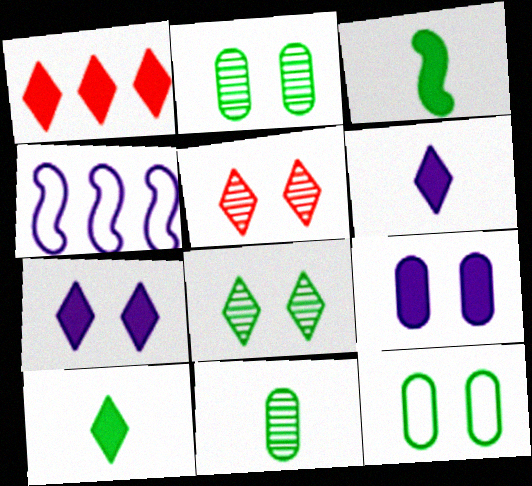[[1, 3, 9], 
[1, 7, 10]]